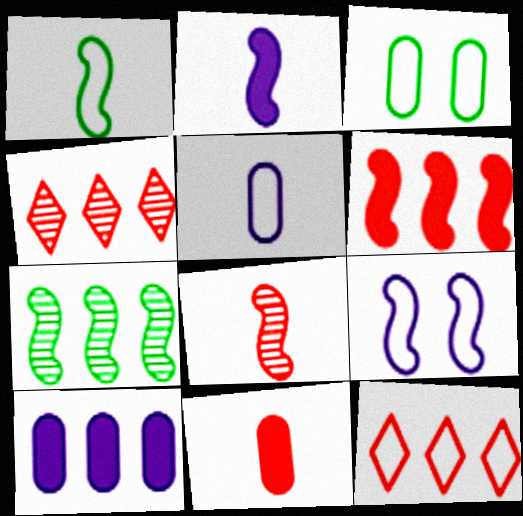[[1, 2, 8], 
[2, 3, 4], 
[7, 10, 12]]